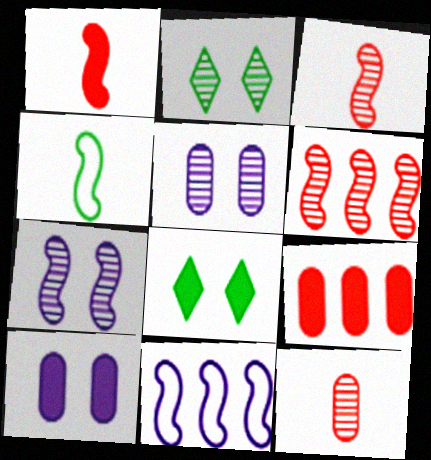[[8, 11, 12]]